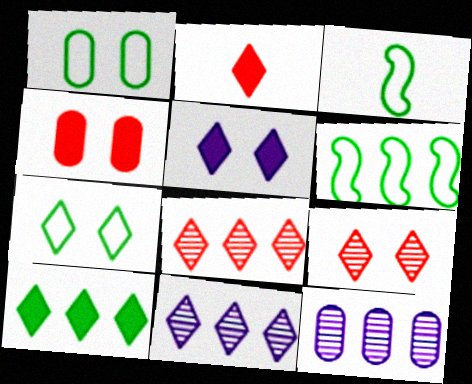[[2, 5, 10], 
[2, 7, 11], 
[3, 4, 11], 
[5, 7, 9]]